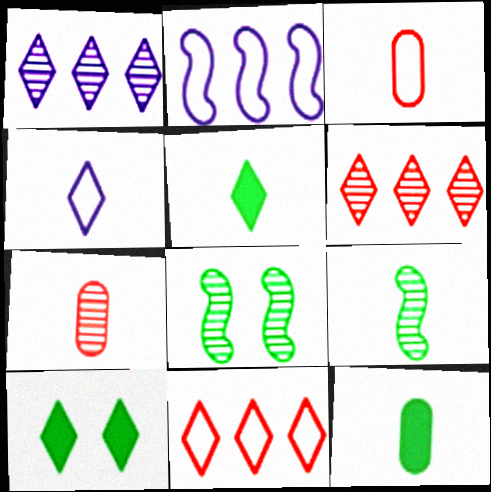[[1, 7, 8], 
[2, 7, 10], 
[4, 6, 10]]